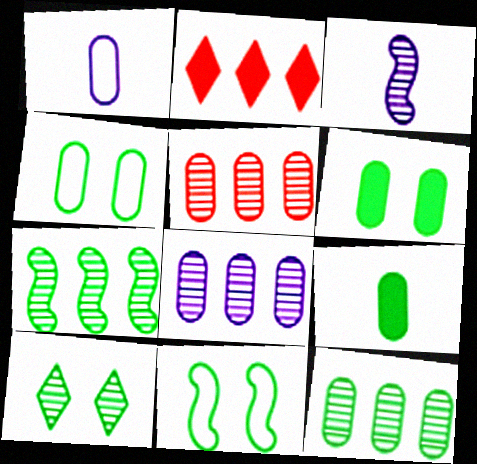[[1, 5, 6], 
[2, 3, 4], 
[3, 5, 10], 
[4, 9, 12], 
[5, 8, 12], 
[6, 10, 11]]